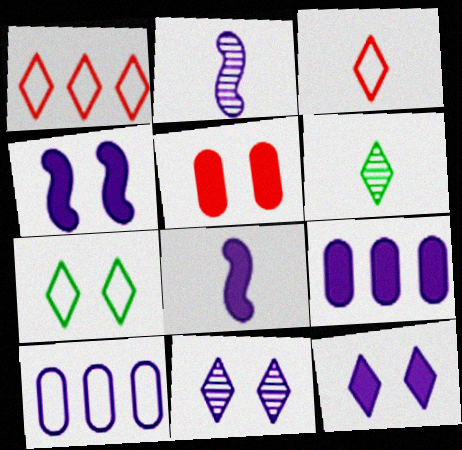[[1, 6, 12], 
[2, 10, 12], 
[8, 9, 12], 
[8, 10, 11]]